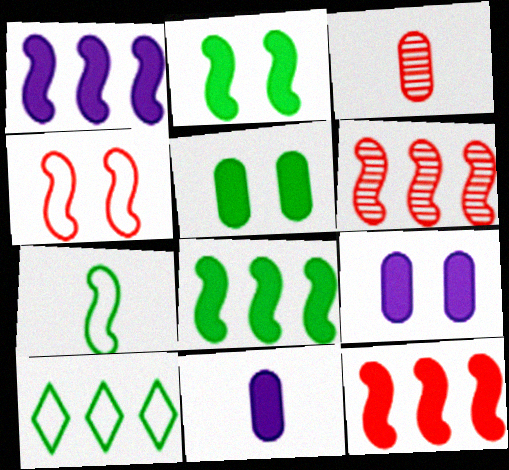[[1, 8, 12]]